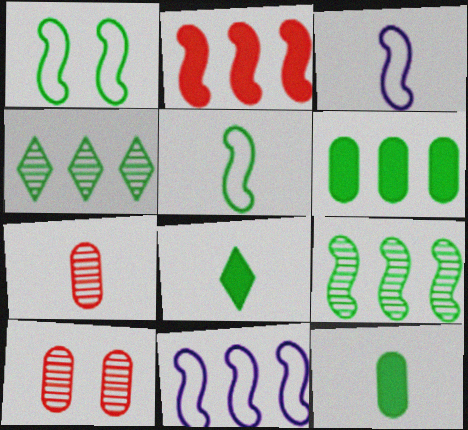[[1, 4, 12], 
[2, 9, 11], 
[3, 7, 8], 
[8, 10, 11]]